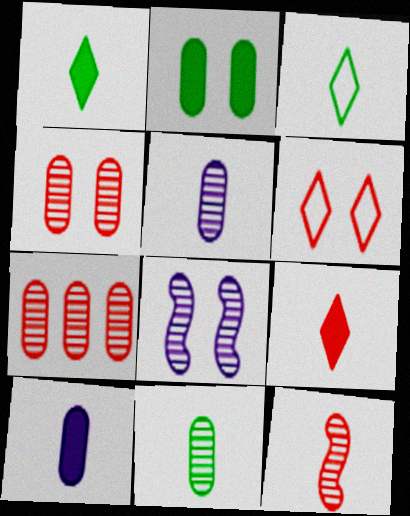[[2, 6, 8], 
[3, 10, 12]]